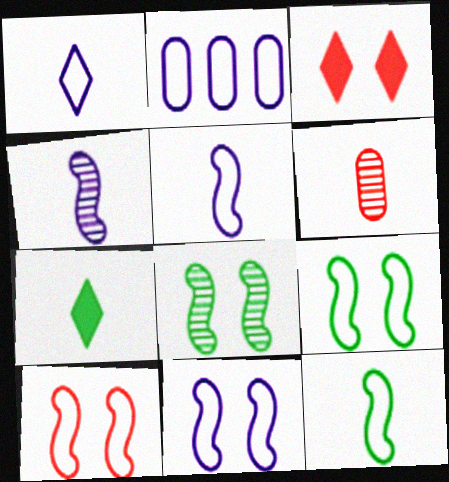[[1, 2, 11], 
[5, 6, 7], 
[9, 10, 11]]